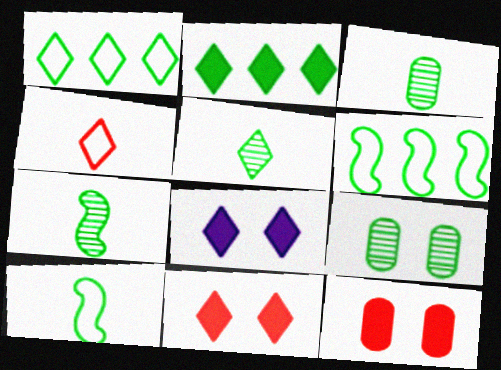[[2, 9, 10], 
[3, 5, 7]]